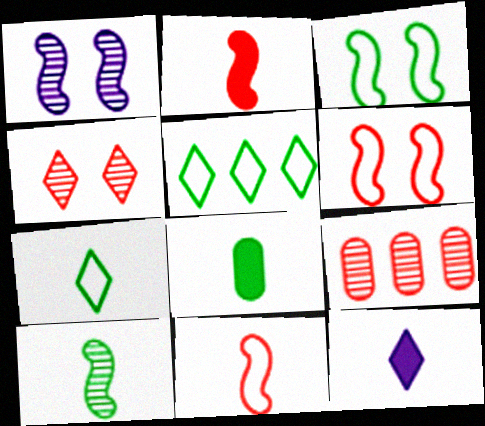[[2, 8, 12], 
[3, 9, 12], 
[4, 5, 12], 
[7, 8, 10]]